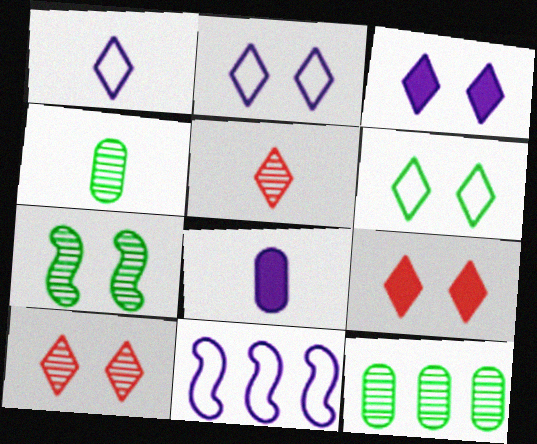[[3, 6, 10], 
[4, 9, 11]]